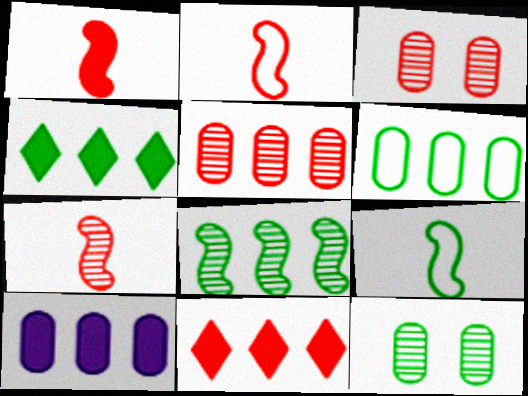[[1, 2, 7], 
[2, 3, 11], 
[4, 6, 8], 
[4, 9, 12], 
[5, 6, 10]]